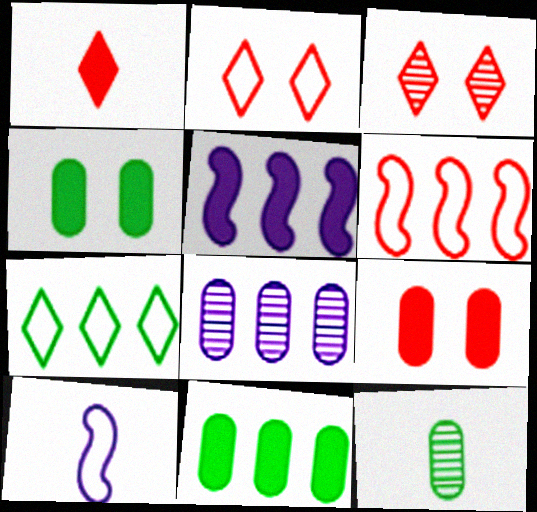[[1, 4, 5], 
[1, 10, 12], 
[2, 5, 12], 
[3, 10, 11]]